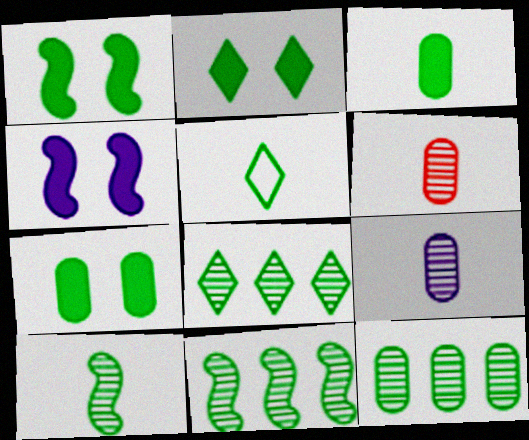[[1, 2, 7], 
[1, 5, 12], 
[2, 5, 8], 
[3, 5, 10], 
[5, 7, 11], 
[8, 11, 12]]